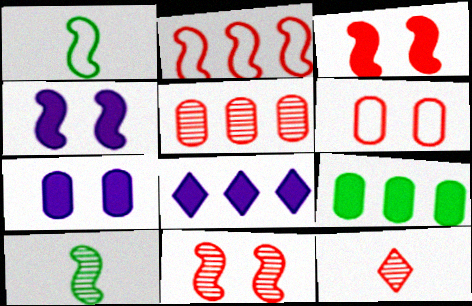[[2, 4, 10], 
[5, 11, 12], 
[6, 8, 10]]